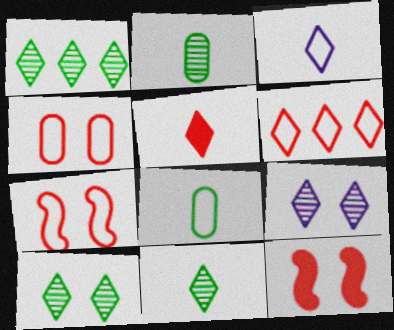[[1, 10, 11], 
[3, 5, 11]]